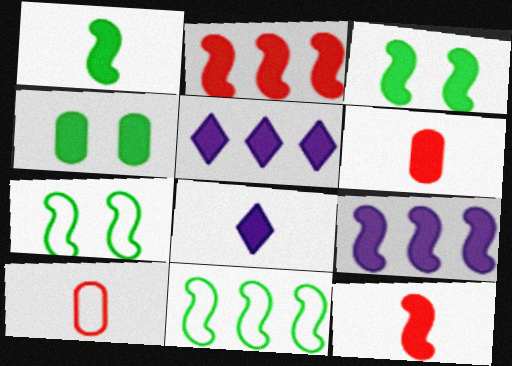[[1, 6, 8], 
[2, 4, 8], 
[3, 5, 6], 
[3, 9, 12], 
[4, 5, 12]]